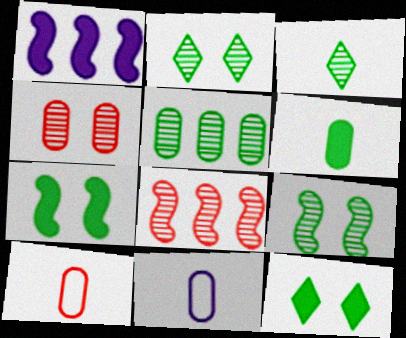[[1, 2, 10], 
[3, 5, 9], 
[8, 11, 12]]